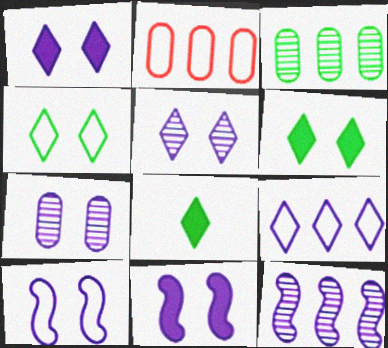[[1, 7, 10]]